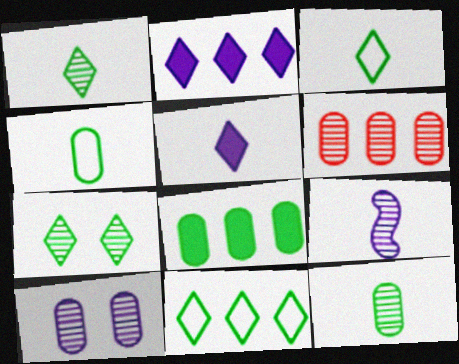[[6, 7, 9], 
[6, 10, 12]]